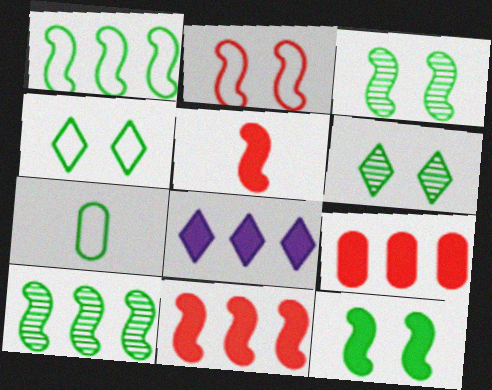[[1, 4, 7]]